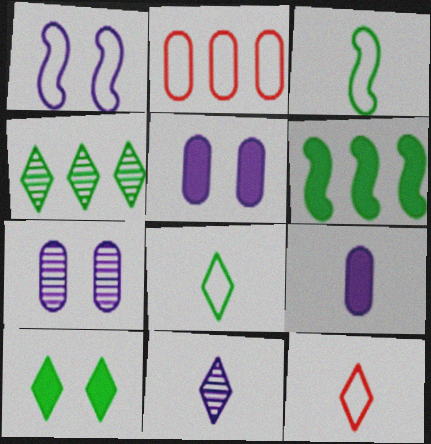[[1, 2, 8], 
[4, 8, 10], 
[6, 7, 12]]